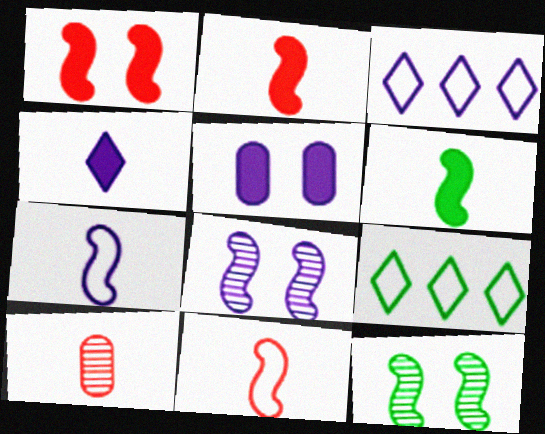[]